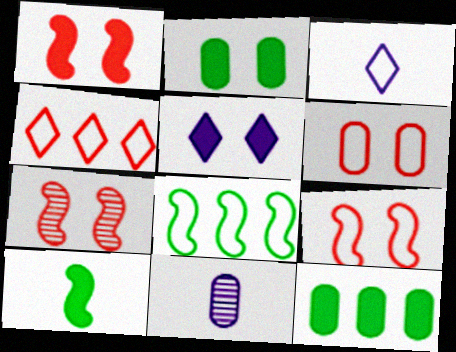[[1, 2, 5], 
[1, 7, 9], 
[3, 6, 8], 
[3, 7, 12], 
[6, 11, 12]]